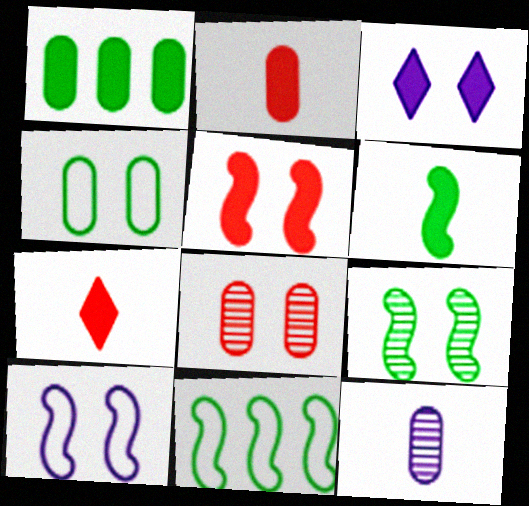[[5, 9, 10], 
[6, 9, 11]]